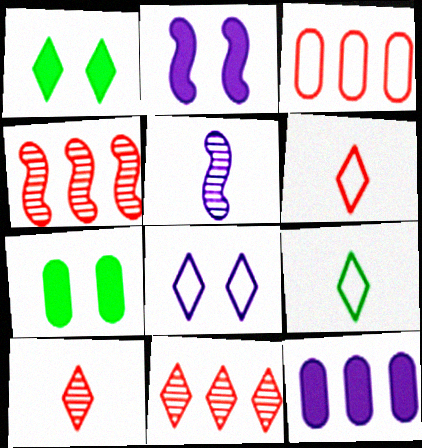[[1, 3, 5], 
[5, 8, 12]]